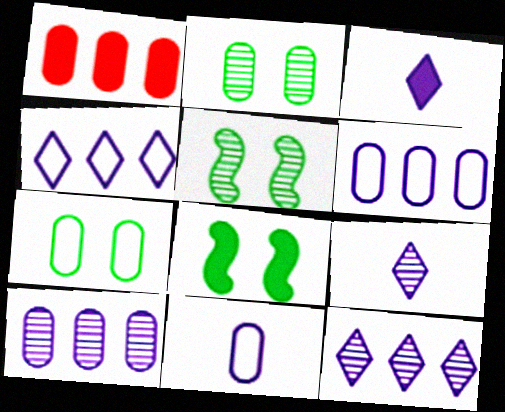[[1, 2, 11], 
[1, 3, 8]]